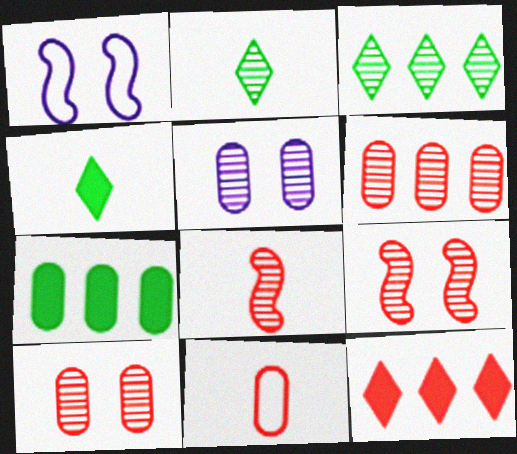[[1, 4, 6], 
[3, 5, 8], 
[5, 7, 11], 
[9, 11, 12]]